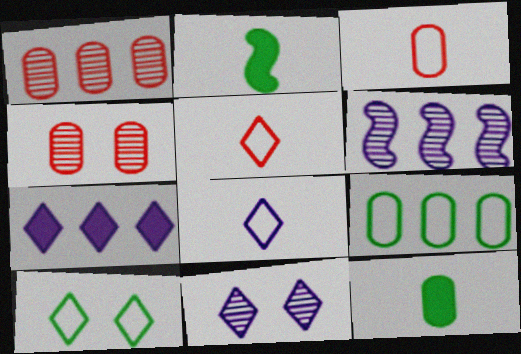[[7, 8, 11]]